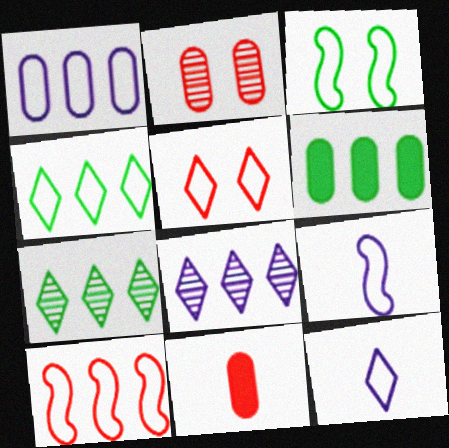[[1, 4, 10], 
[3, 8, 11], 
[3, 9, 10], 
[4, 5, 12], 
[6, 8, 10]]